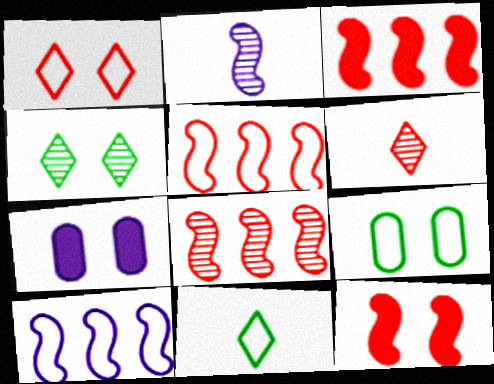[[3, 5, 8], 
[7, 8, 11]]